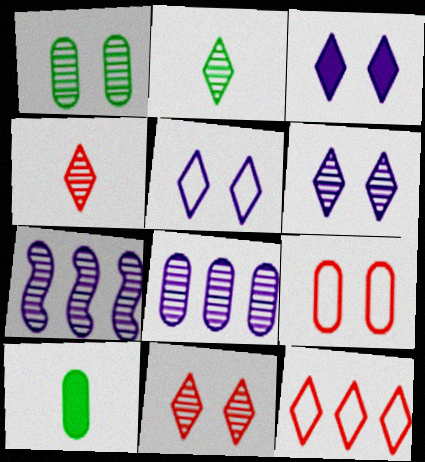[[1, 4, 7], 
[2, 3, 12], 
[3, 5, 6], 
[8, 9, 10]]